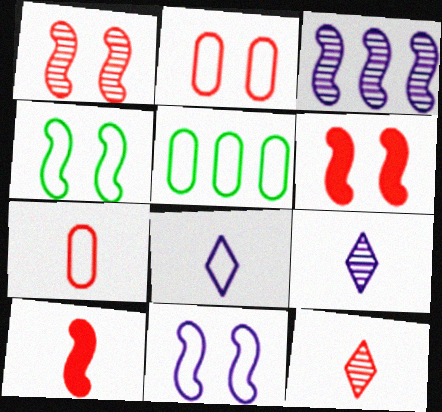[[3, 4, 10], 
[5, 6, 9], 
[7, 10, 12]]